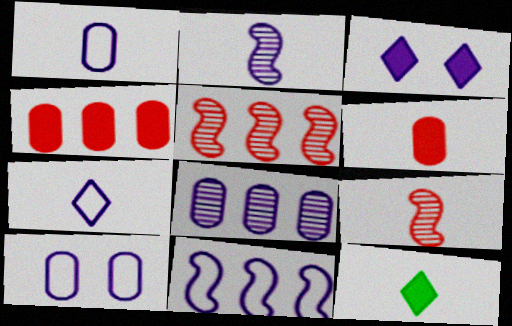[[1, 9, 12], 
[5, 10, 12], 
[7, 10, 11]]